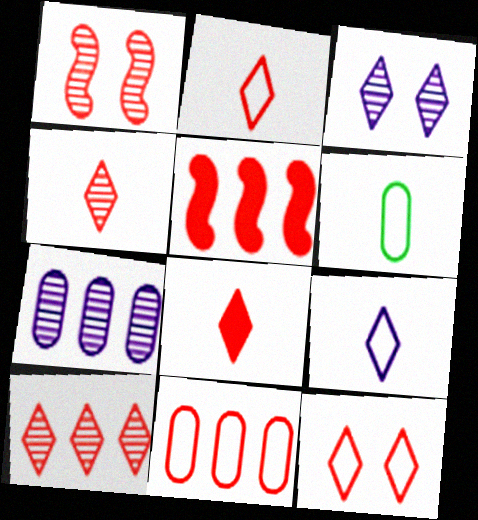[[1, 8, 11], 
[2, 4, 8], 
[3, 5, 6], 
[5, 10, 11], 
[8, 10, 12]]